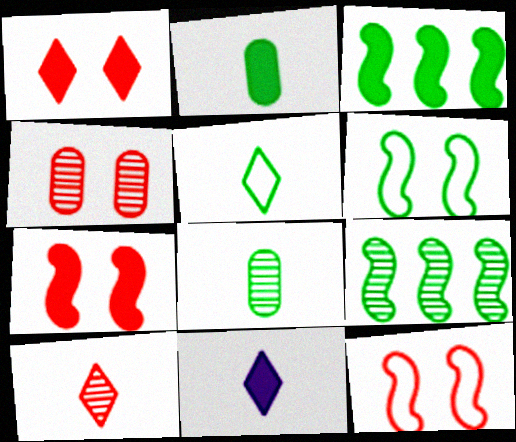[[1, 4, 12], 
[5, 10, 11]]